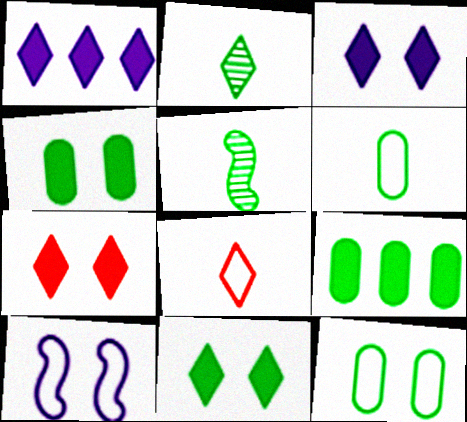[[3, 7, 11]]